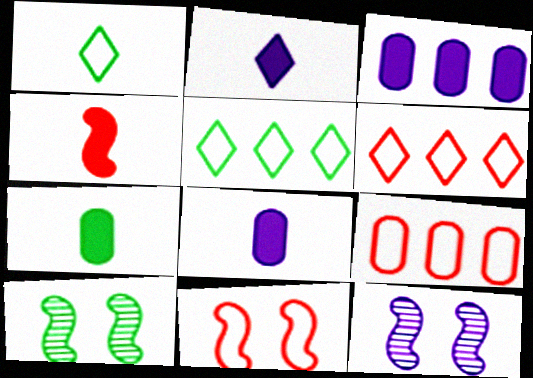[[2, 4, 7], 
[2, 9, 10], 
[5, 7, 10], 
[6, 7, 12], 
[6, 8, 10]]